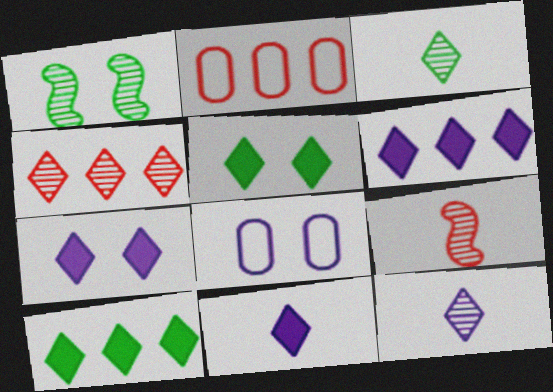[[1, 2, 11], 
[6, 7, 11], 
[8, 9, 10]]